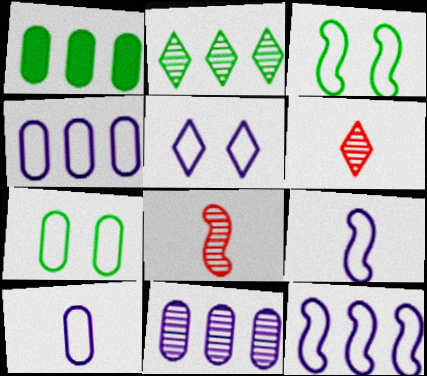[[1, 5, 8], 
[4, 5, 9], 
[5, 10, 12]]